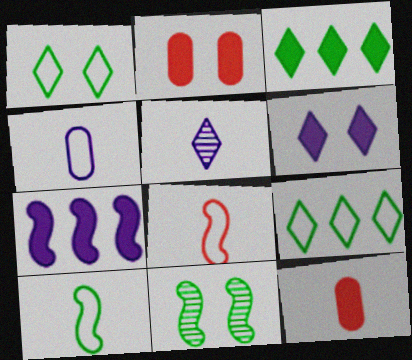[[5, 10, 12], 
[7, 8, 11]]